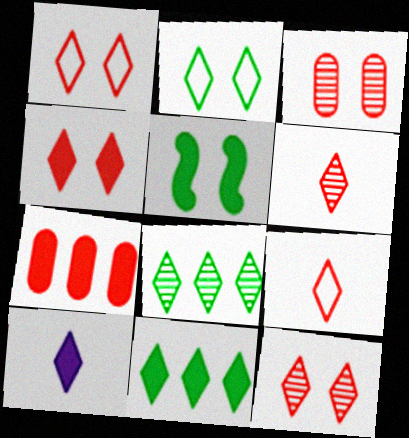[[1, 4, 12], 
[1, 8, 10], 
[4, 10, 11], 
[5, 7, 10]]